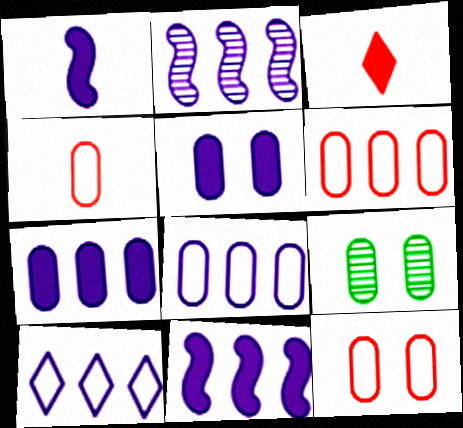[[2, 7, 10], 
[4, 6, 12], 
[4, 7, 9], 
[5, 9, 12]]